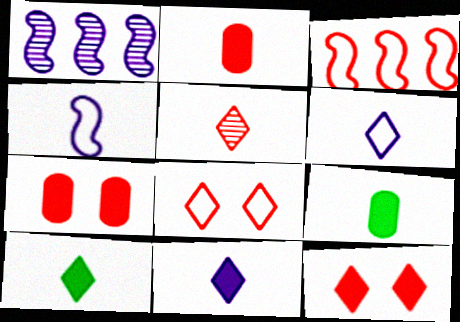[[1, 8, 9], 
[3, 5, 7], 
[4, 5, 9], 
[5, 6, 10]]